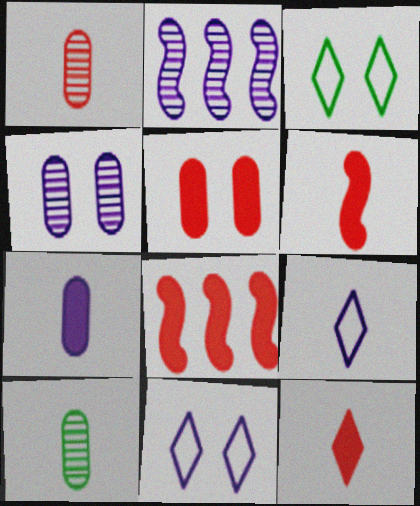[[2, 7, 11], 
[5, 8, 12], 
[6, 9, 10], 
[8, 10, 11]]